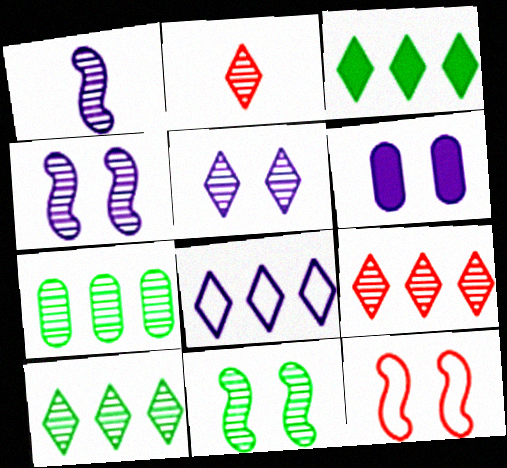[[1, 6, 8], 
[2, 4, 7], 
[2, 5, 10], 
[3, 8, 9]]